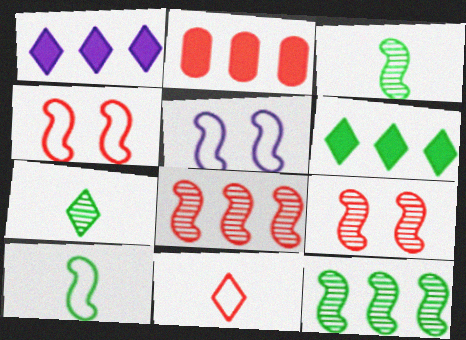[[2, 5, 7], 
[2, 9, 11]]